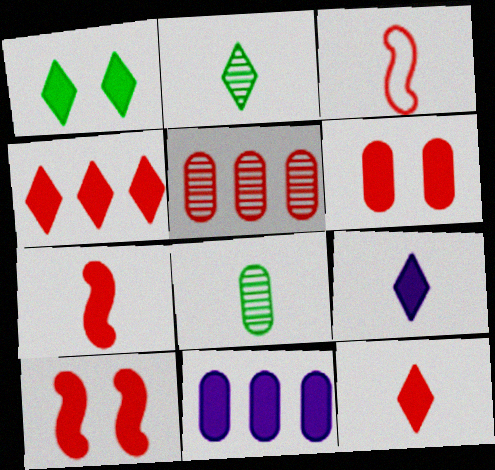[[1, 4, 9], 
[1, 7, 11], 
[3, 8, 9], 
[4, 6, 7]]